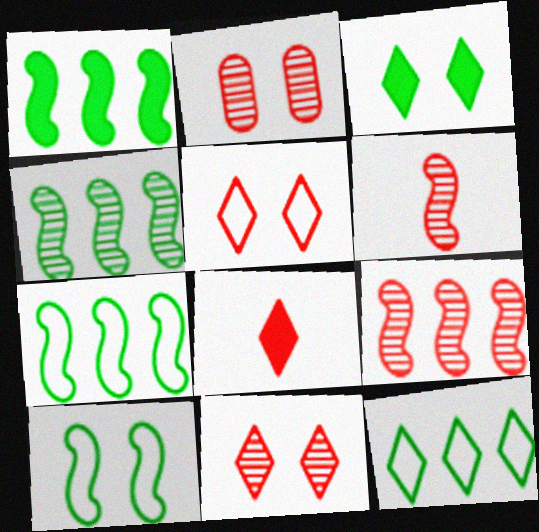[[1, 4, 7]]